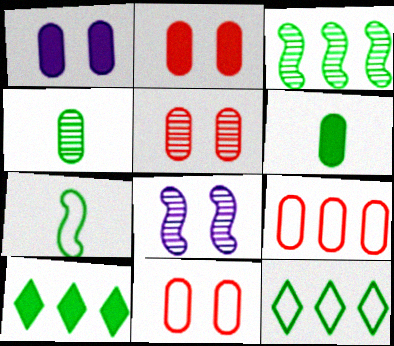[[1, 4, 9], 
[2, 5, 11]]